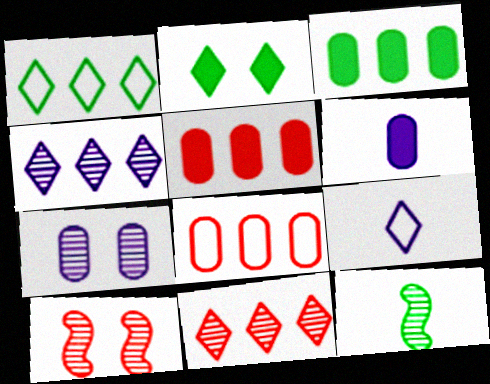[[1, 6, 10], 
[2, 9, 11], 
[3, 9, 10], 
[7, 11, 12]]